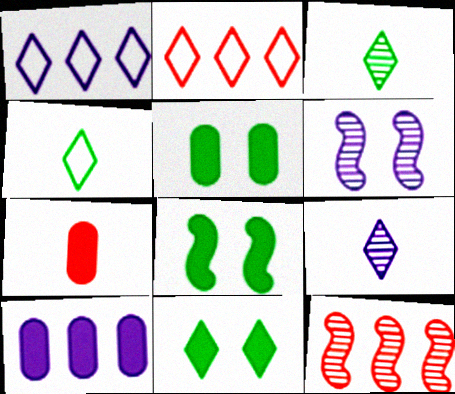[[2, 9, 11], 
[5, 7, 10], 
[5, 8, 11]]